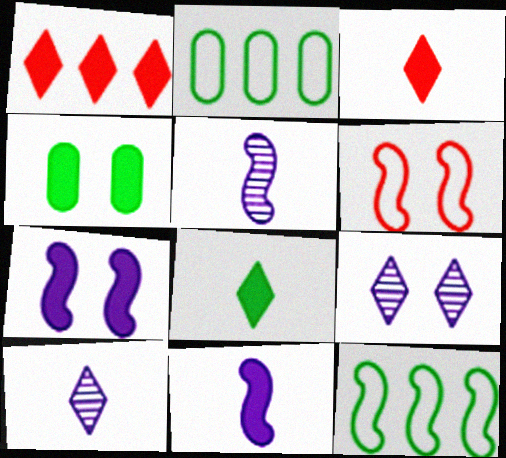[[1, 4, 11], 
[4, 6, 9]]